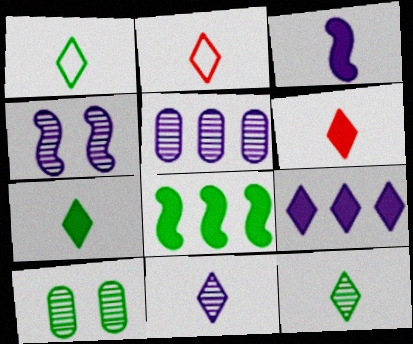[[1, 6, 11], 
[1, 7, 12], 
[1, 8, 10], 
[2, 7, 11], 
[4, 5, 11]]